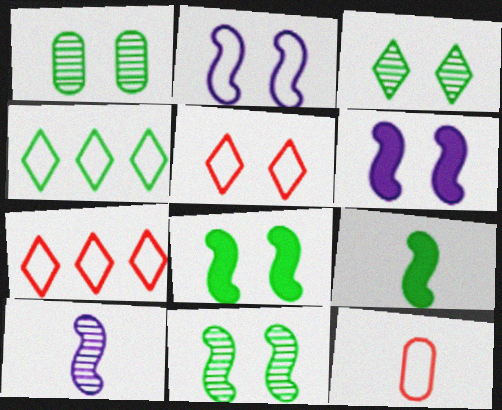[[1, 3, 11], 
[1, 4, 9], 
[1, 5, 6], 
[2, 4, 12]]